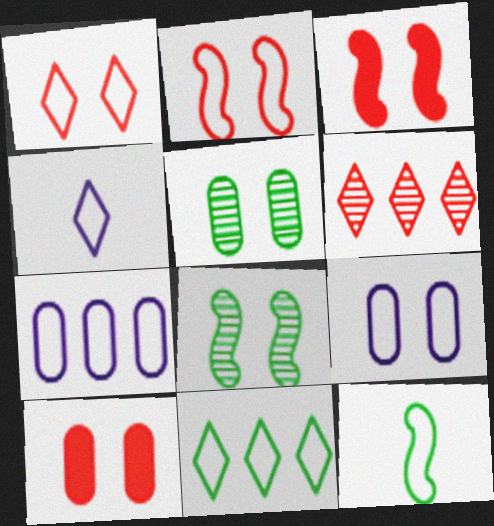[[1, 4, 11], 
[1, 7, 12], 
[5, 9, 10]]